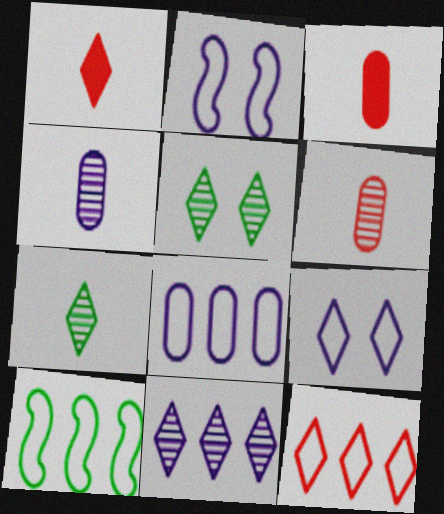[[8, 10, 12]]